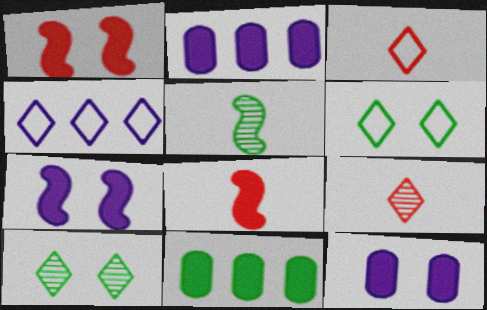[[3, 4, 6], 
[5, 6, 11]]